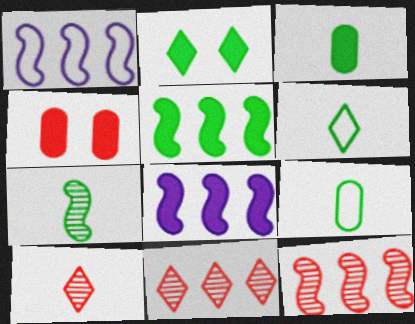[[1, 5, 12], 
[2, 3, 5], 
[3, 6, 7]]